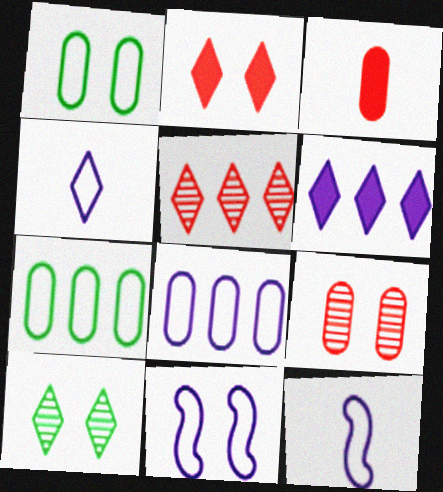[[4, 8, 11]]